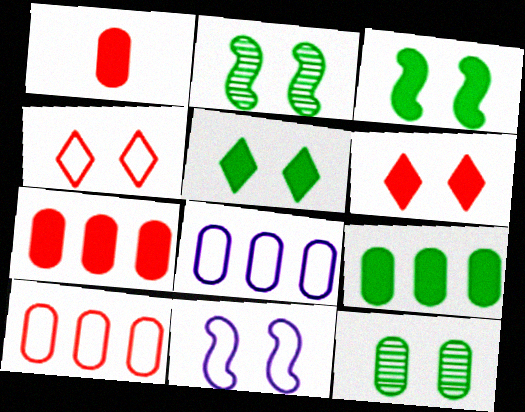[[1, 8, 12], 
[6, 11, 12]]